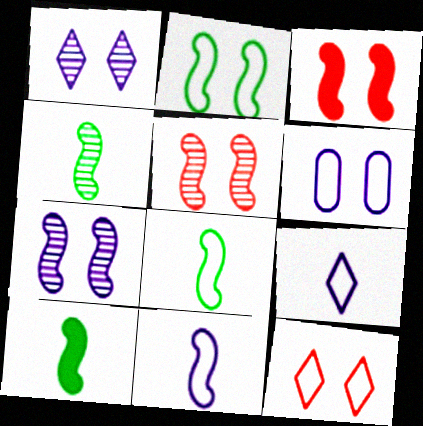[[2, 3, 7], 
[2, 6, 12], 
[4, 8, 10]]